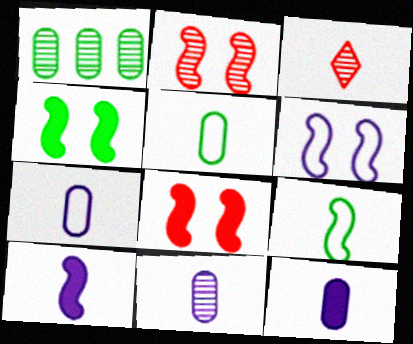[[2, 4, 6], 
[3, 5, 10], 
[3, 9, 12], 
[7, 11, 12]]